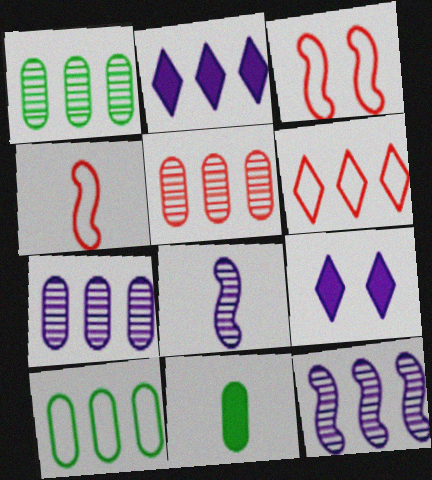[[1, 4, 9], 
[1, 5, 7]]